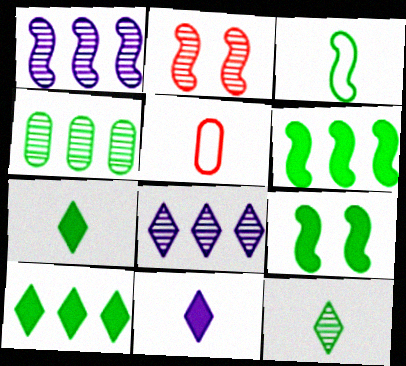[[5, 8, 9]]